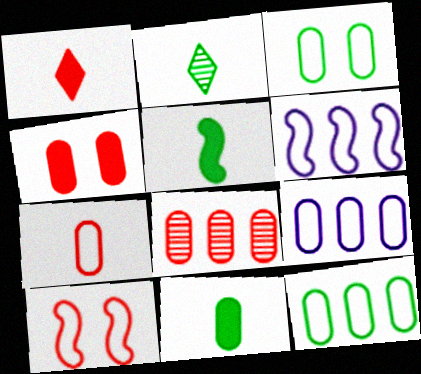[[1, 8, 10], 
[2, 4, 6], 
[3, 7, 9], 
[4, 7, 8]]